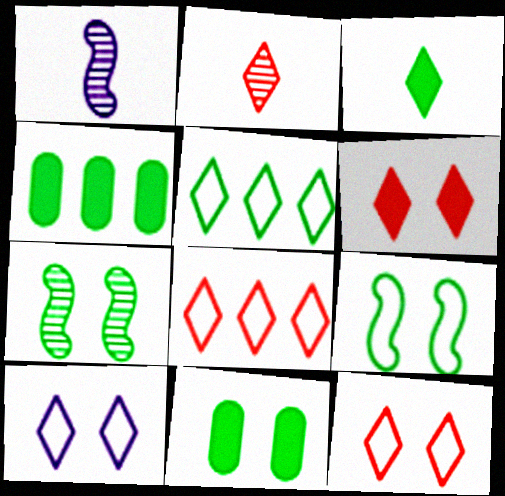[[1, 4, 12], 
[1, 8, 11], 
[2, 6, 8]]